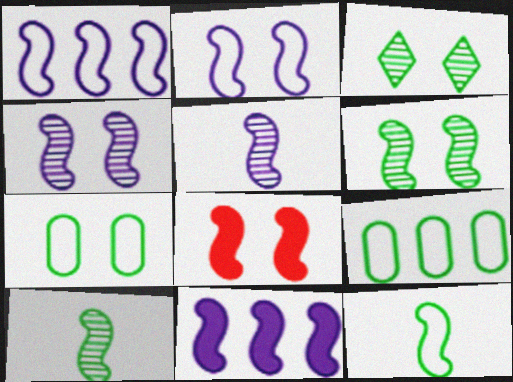[[1, 8, 10], 
[2, 5, 11], 
[2, 6, 8]]